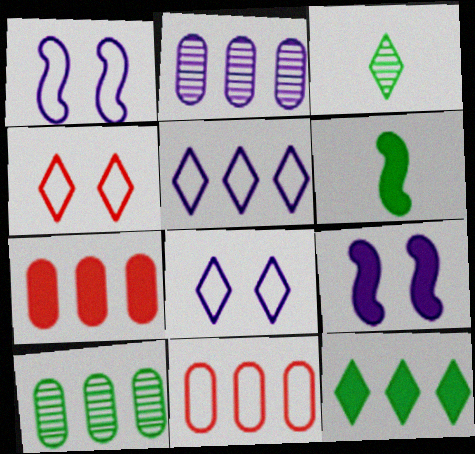[[1, 3, 7], 
[2, 4, 6], 
[3, 9, 11]]